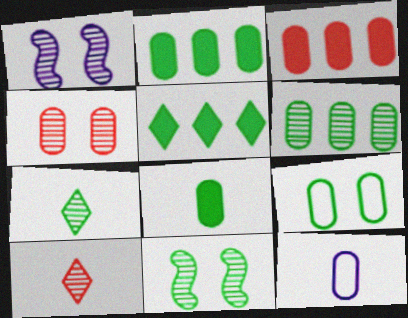[[1, 6, 10], 
[2, 4, 12], 
[6, 7, 11], 
[6, 8, 9]]